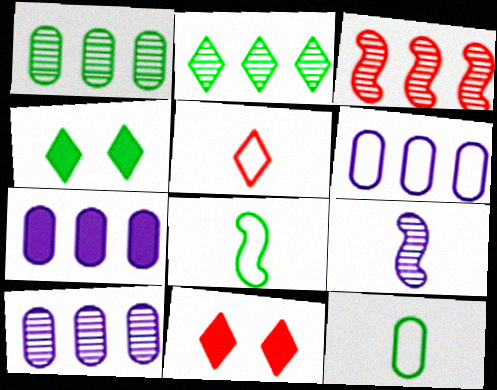[[1, 4, 8], 
[2, 3, 10], 
[6, 7, 10], 
[8, 10, 11]]